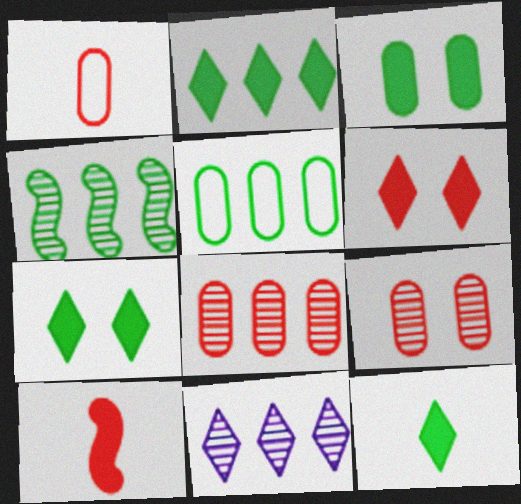[[2, 4, 5], 
[2, 7, 12], 
[4, 8, 11]]